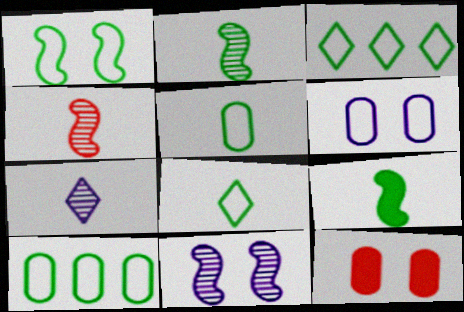[[1, 3, 5], 
[1, 8, 10]]